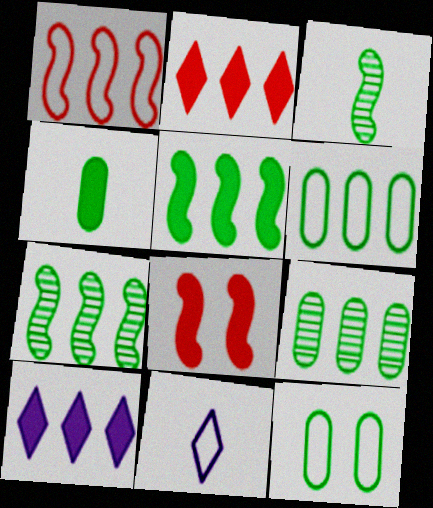[[1, 9, 10], 
[1, 11, 12], 
[4, 8, 10], 
[4, 9, 12], 
[8, 9, 11]]